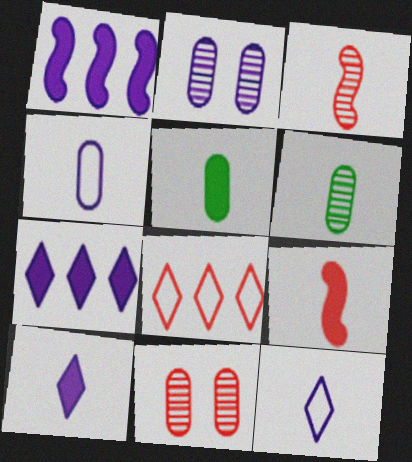[[1, 2, 12], 
[3, 5, 12], 
[5, 9, 10], 
[6, 9, 12], 
[8, 9, 11]]